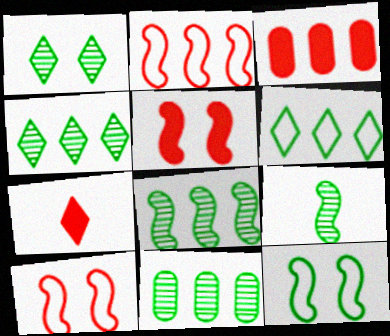[[1, 9, 11], 
[3, 5, 7], 
[4, 8, 11]]